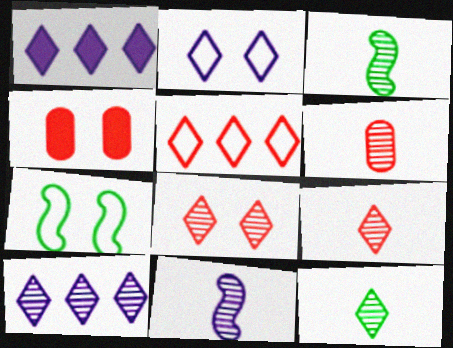[[1, 6, 7], 
[6, 11, 12], 
[8, 10, 12]]